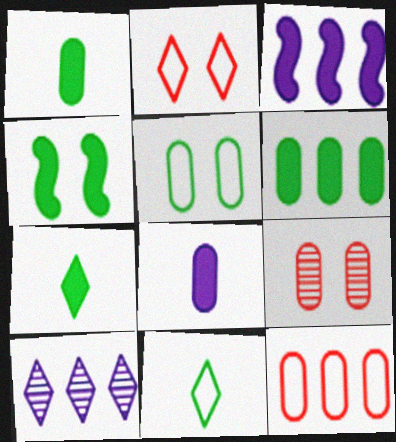[[2, 7, 10], 
[3, 9, 11], 
[4, 6, 7]]